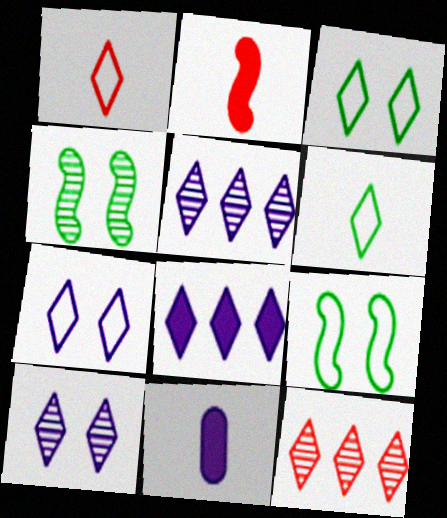[[9, 11, 12]]